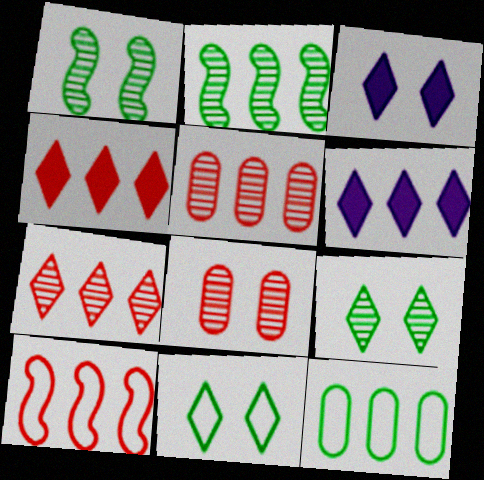[[4, 5, 10]]